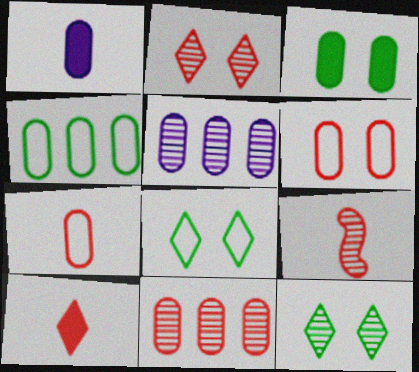[[2, 9, 11], 
[3, 5, 7], 
[5, 9, 12], 
[7, 9, 10]]